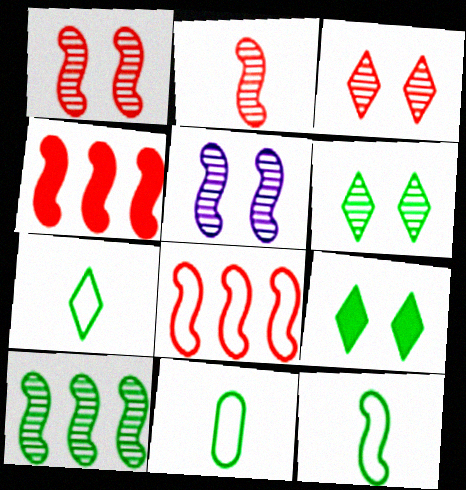[[2, 5, 10], 
[4, 5, 12], 
[7, 11, 12], 
[9, 10, 11]]